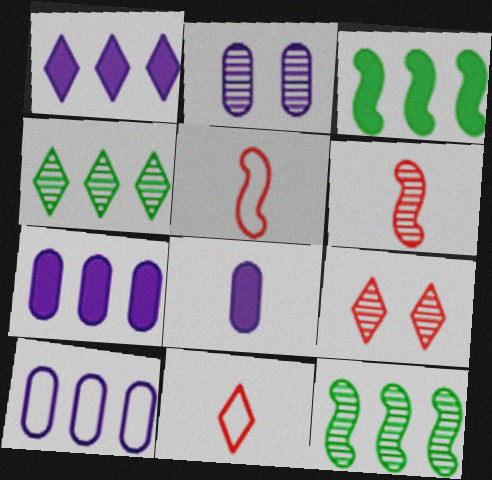[[2, 3, 11], 
[2, 4, 6], 
[2, 8, 10]]